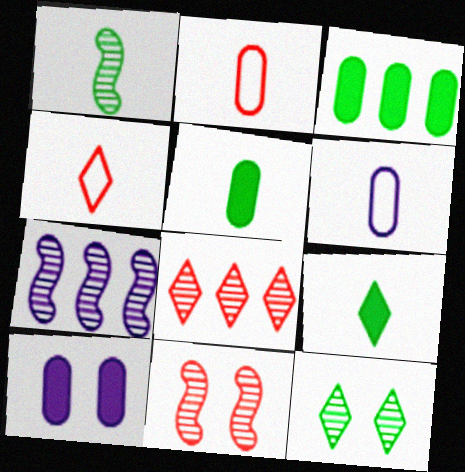[[1, 7, 11]]